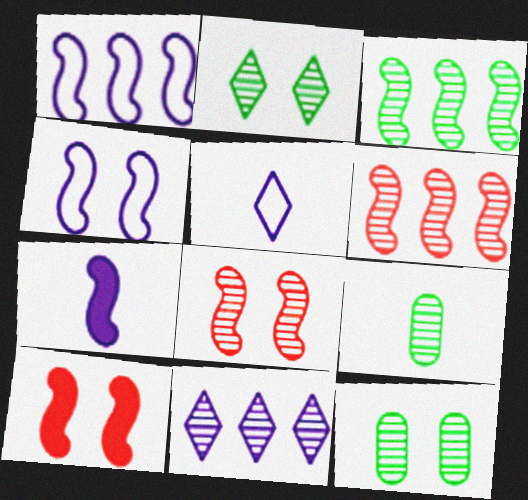[[2, 3, 9], 
[8, 9, 11]]